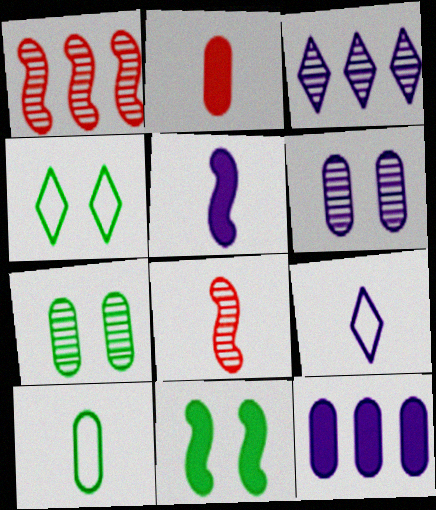[[3, 7, 8], 
[4, 7, 11], 
[4, 8, 12]]